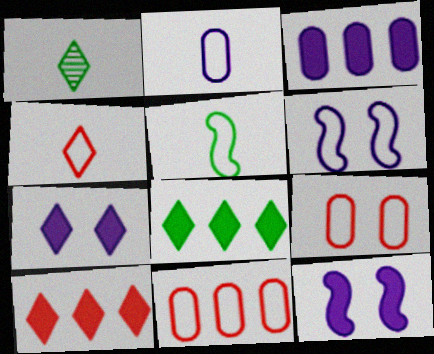[[1, 11, 12], 
[2, 4, 5]]